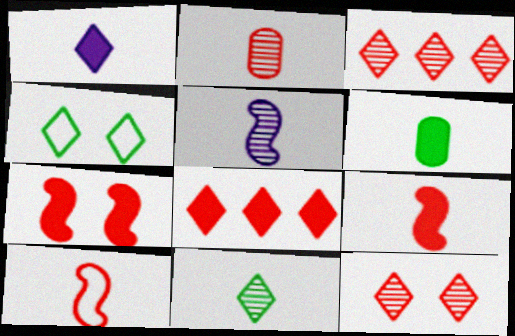[[1, 3, 4], 
[1, 6, 9], 
[2, 5, 11]]